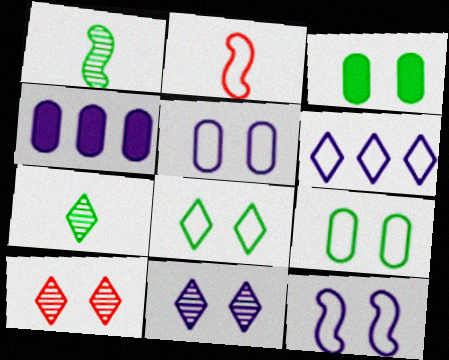[[2, 6, 9], 
[3, 10, 12]]